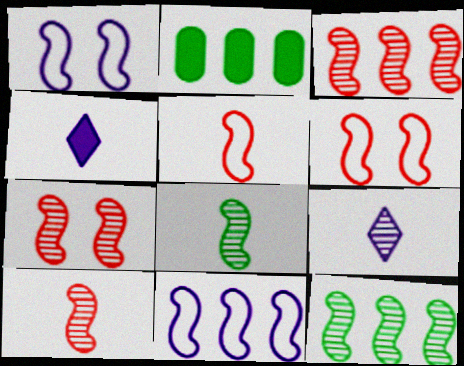[[2, 6, 9], 
[3, 7, 10]]